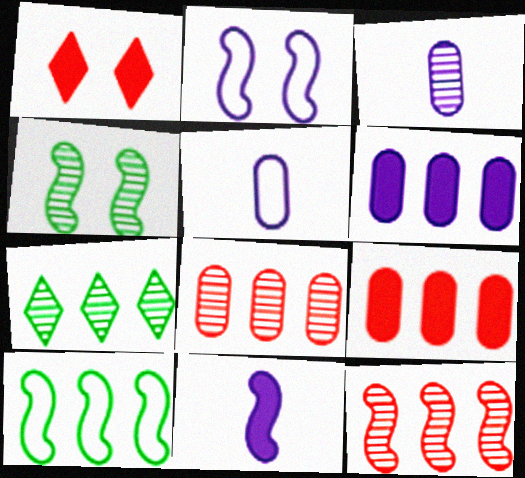[[1, 3, 10]]